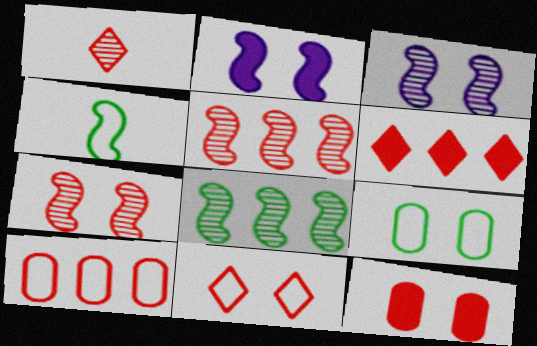[[1, 6, 11], 
[2, 4, 5], 
[5, 6, 10], 
[7, 11, 12]]